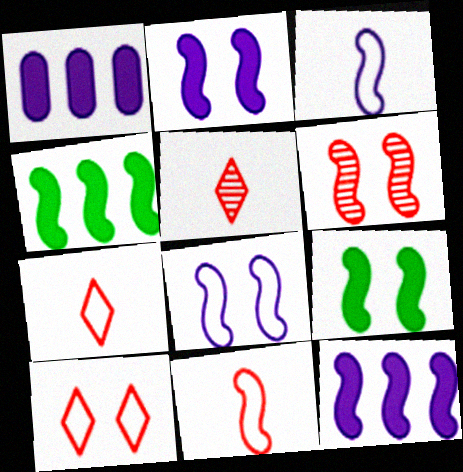[[3, 4, 6], 
[6, 8, 9]]